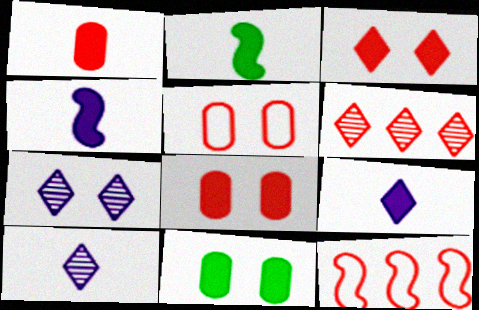[[1, 2, 9], 
[10, 11, 12]]